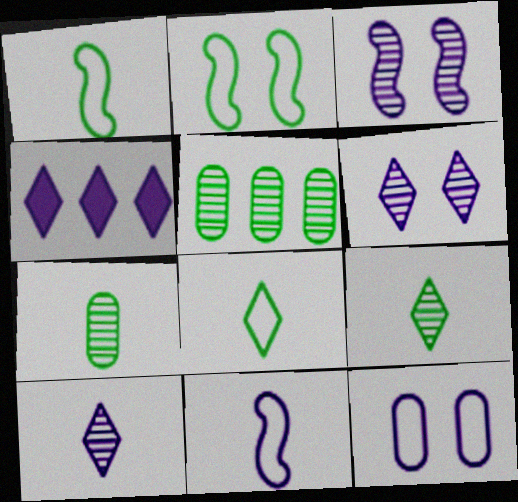[]